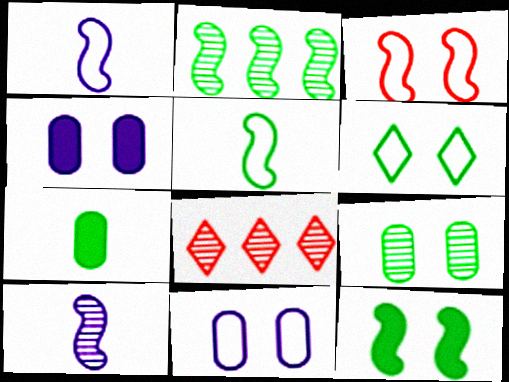[[2, 5, 12], 
[2, 6, 7], 
[3, 6, 11], 
[4, 5, 8], 
[6, 9, 12], 
[8, 9, 10]]